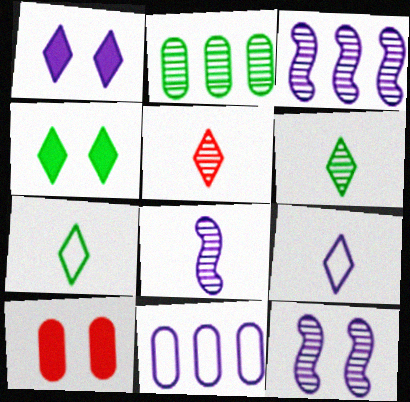[[1, 8, 11], 
[2, 5, 12], 
[3, 7, 10], 
[3, 8, 12]]